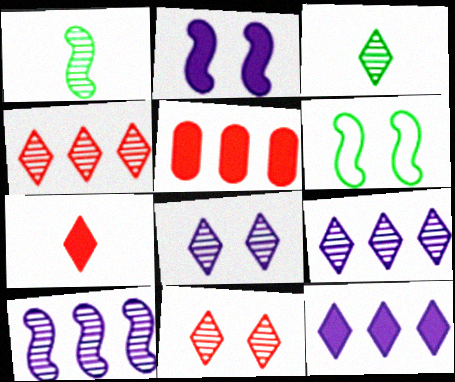[[3, 4, 8], 
[3, 9, 11]]